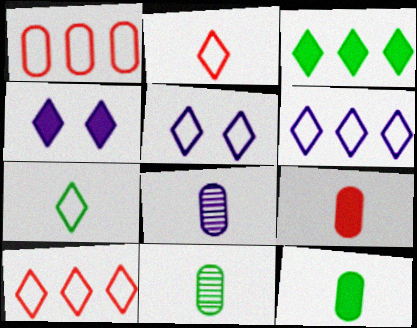[[5, 7, 10]]